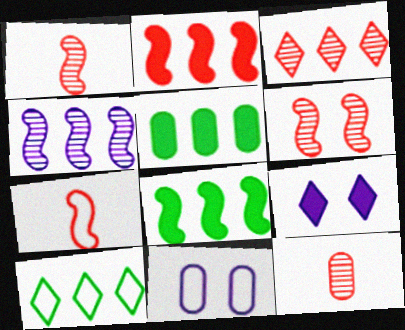[[2, 6, 7], 
[3, 6, 12], 
[5, 11, 12], 
[7, 10, 11]]